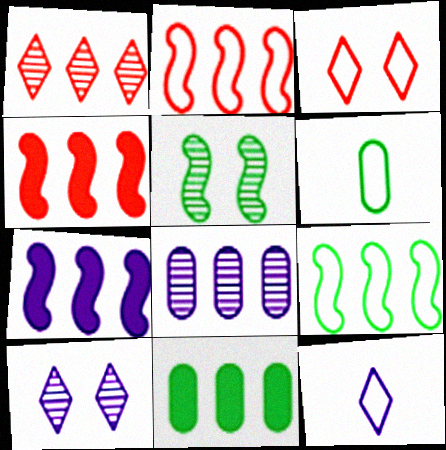[[4, 6, 10]]